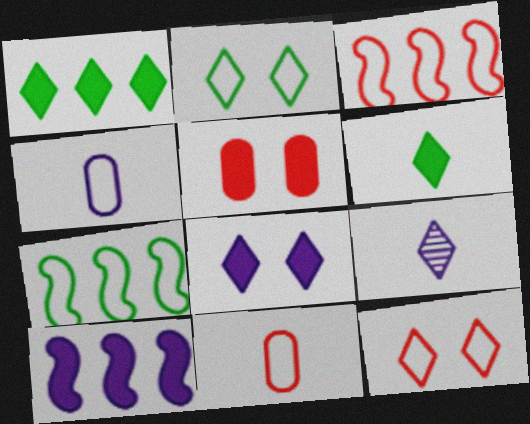[[1, 9, 12], 
[2, 3, 4], 
[3, 11, 12], 
[4, 7, 12], 
[5, 6, 10], 
[5, 7, 9]]